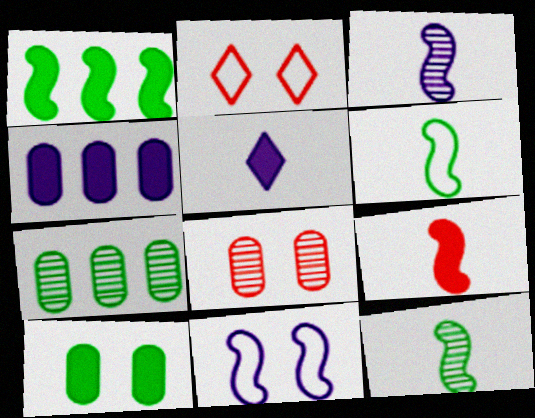[[2, 4, 12], 
[3, 6, 9]]